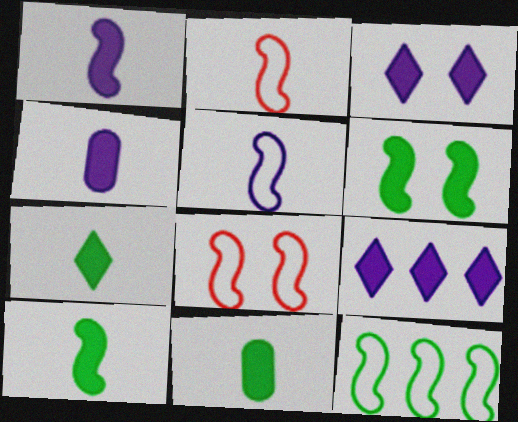[[5, 8, 12], 
[7, 10, 11]]